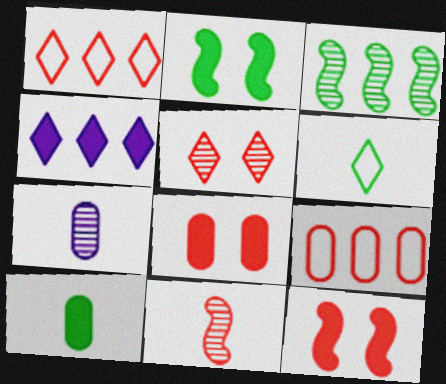[[1, 2, 7], 
[1, 8, 11], 
[3, 4, 9], 
[3, 5, 7], 
[4, 5, 6], 
[4, 10, 12]]